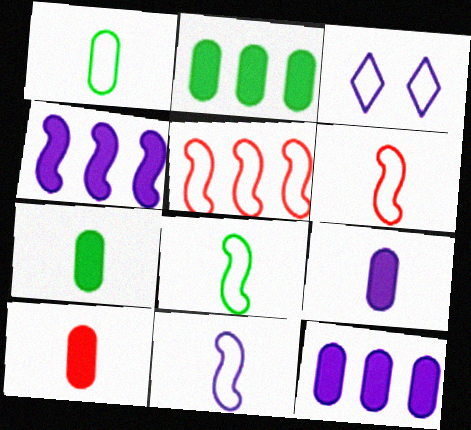[[1, 3, 5], 
[6, 8, 11], 
[7, 9, 10]]